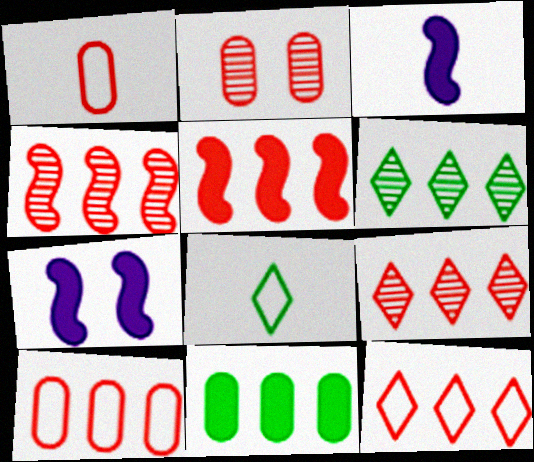[[1, 6, 7], 
[5, 9, 10]]